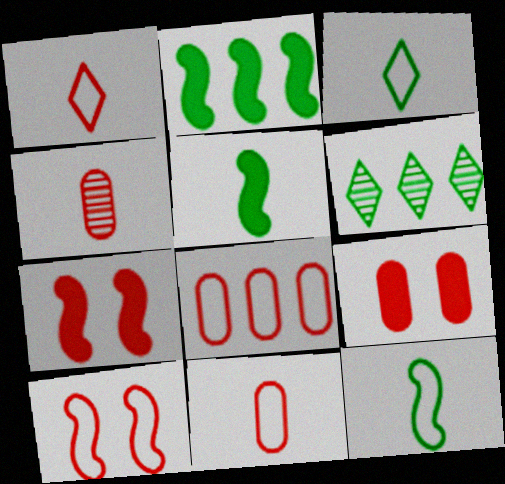[[1, 8, 10], 
[4, 8, 9]]